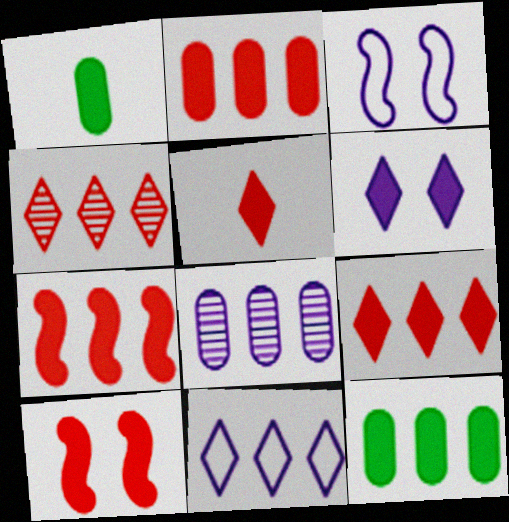[[1, 3, 4], 
[1, 6, 7], 
[2, 5, 10], 
[2, 7, 9]]